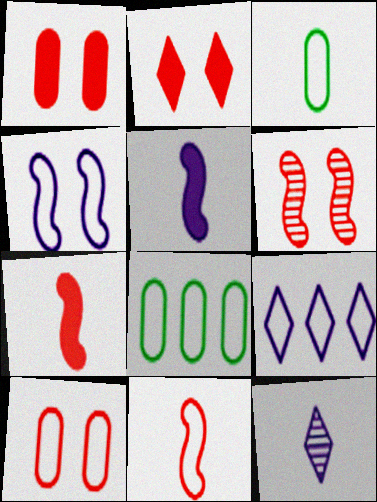[[2, 6, 10], 
[3, 7, 12]]